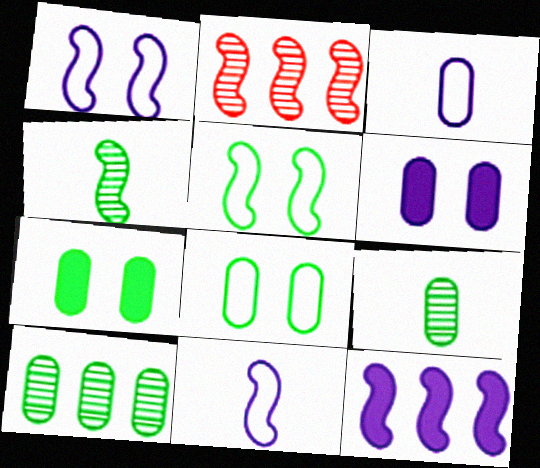[]